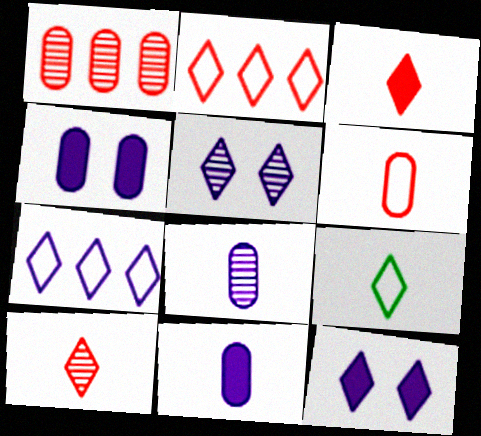[]